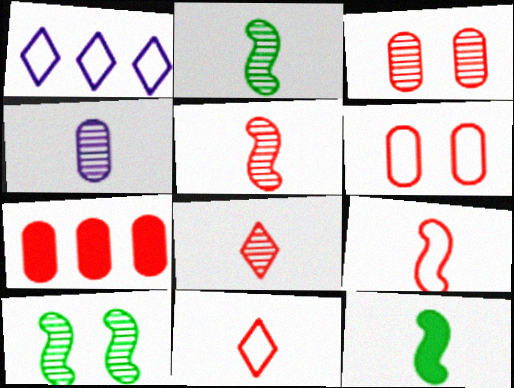[[1, 3, 12], 
[2, 4, 8], 
[4, 11, 12]]